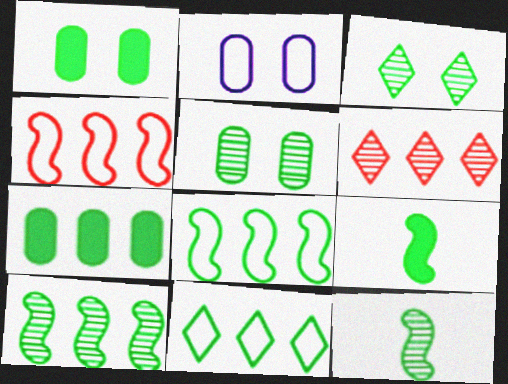[[1, 11, 12], 
[2, 6, 9], 
[5, 9, 11], 
[7, 10, 11]]